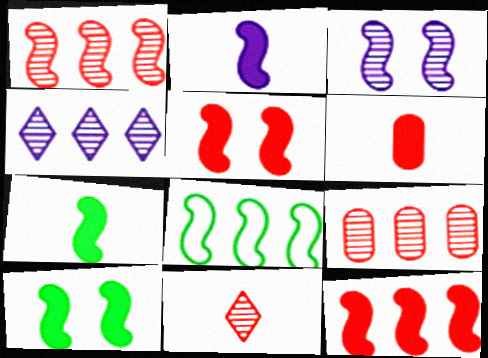[[2, 10, 12]]